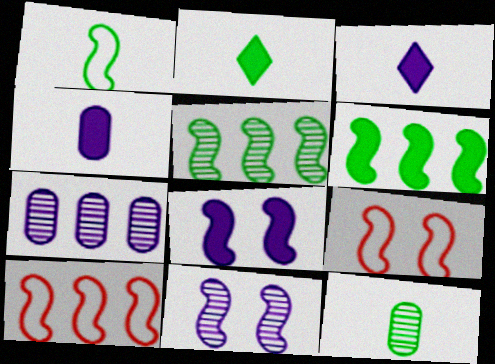[[1, 2, 12], 
[2, 7, 9]]